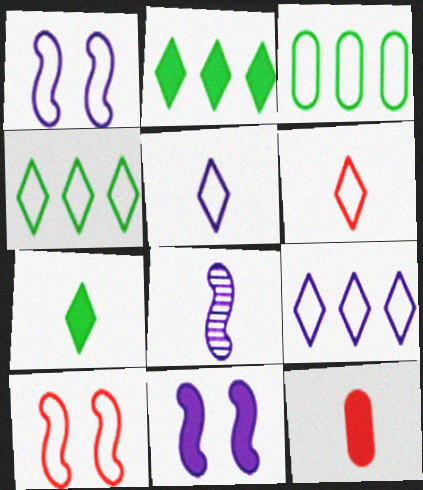[[1, 3, 6], 
[2, 11, 12], 
[3, 5, 10]]